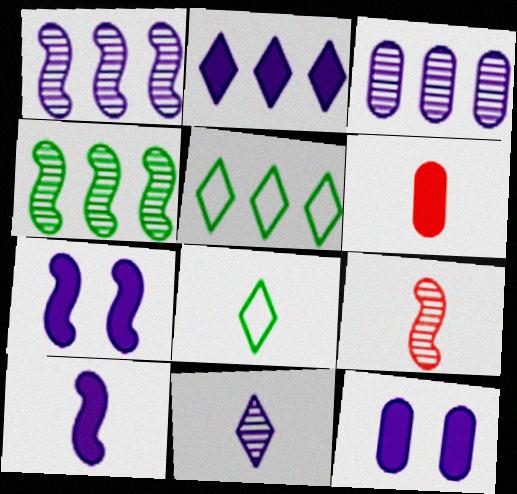[[2, 10, 12], 
[5, 9, 12]]